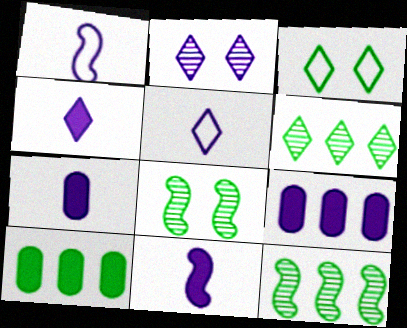[[1, 2, 9], 
[4, 7, 11]]